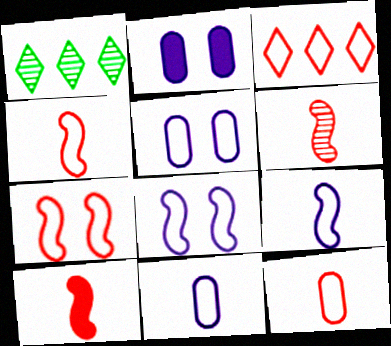[[1, 2, 4], 
[1, 5, 10], 
[3, 7, 12], 
[4, 6, 10]]